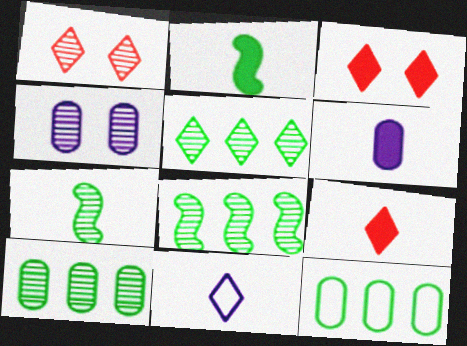[[2, 6, 9], 
[3, 5, 11], 
[5, 8, 10]]